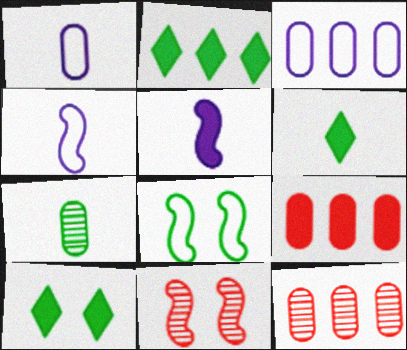[[1, 2, 11], 
[2, 6, 10], 
[2, 7, 8], 
[3, 6, 11], 
[4, 10, 12], 
[5, 9, 10]]